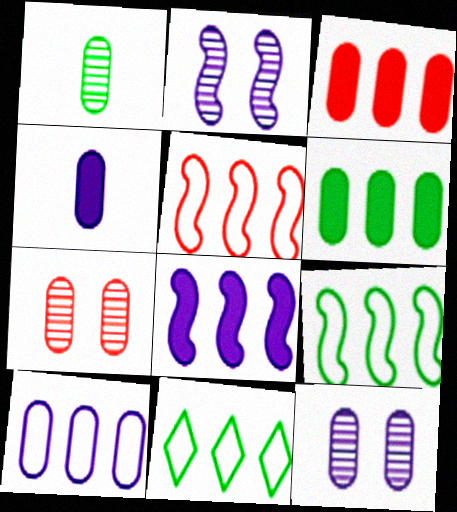[[4, 10, 12], 
[5, 10, 11]]